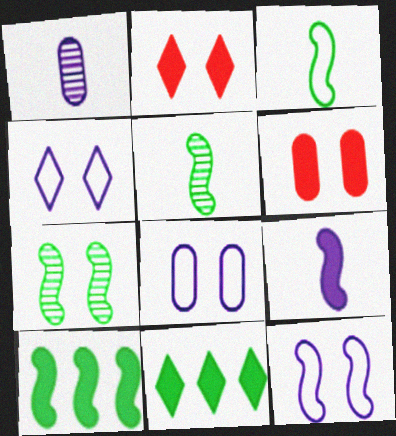[[2, 7, 8], 
[3, 7, 10], 
[4, 6, 7], 
[4, 8, 12], 
[6, 9, 11]]